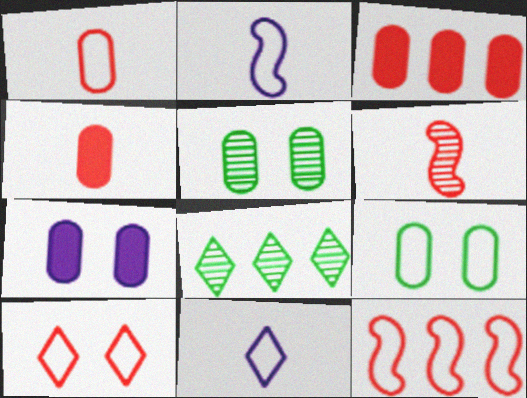[[1, 10, 12], 
[3, 6, 10], 
[9, 11, 12]]